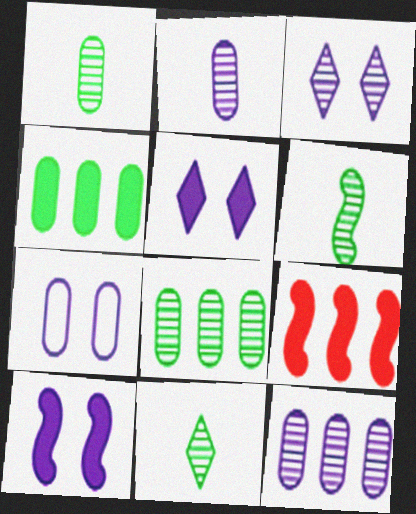[[1, 6, 11], 
[3, 7, 10], 
[7, 9, 11]]